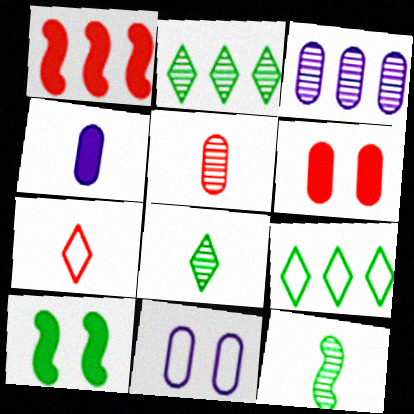[[1, 3, 9], 
[1, 8, 11], 
[3, 4, 11], 
[3, 7, 10], 
[4, 7, 12]]